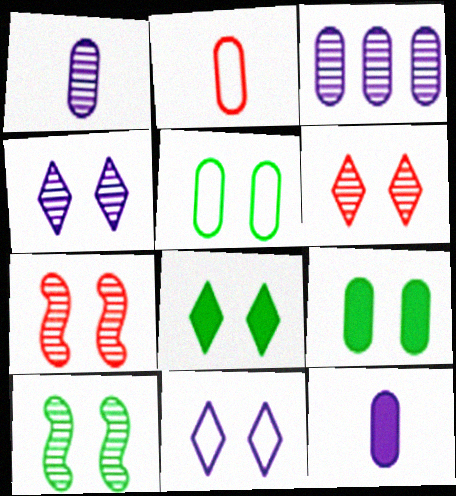[[2, 3, 9], 
[5, 8, 10], 
[6, 8, 11], 
[7, 9, 11]]